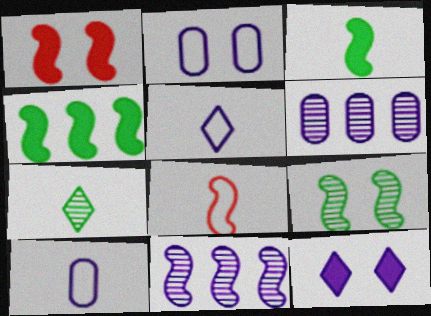[[10, 11, 12]]